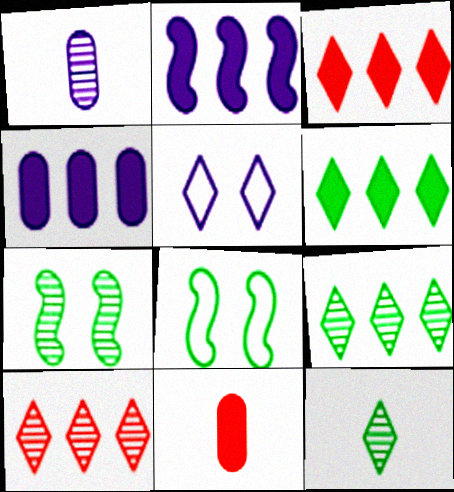[[1, 2, 5], 
[1, 3, 8], 
[1, 7, 10], 
[3, 5, 12]]